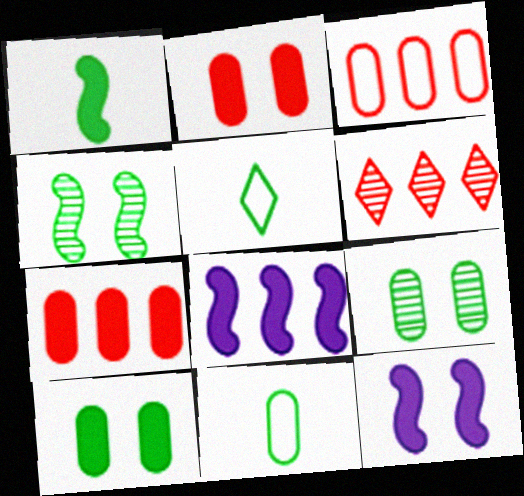[[6, 11, 12]]